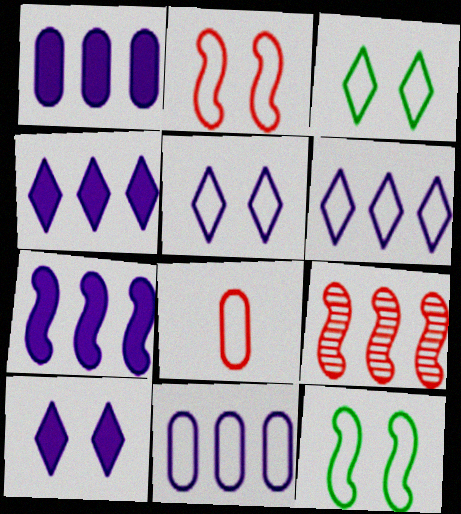[[1, 4, 7], 
[6, 8, 12]]